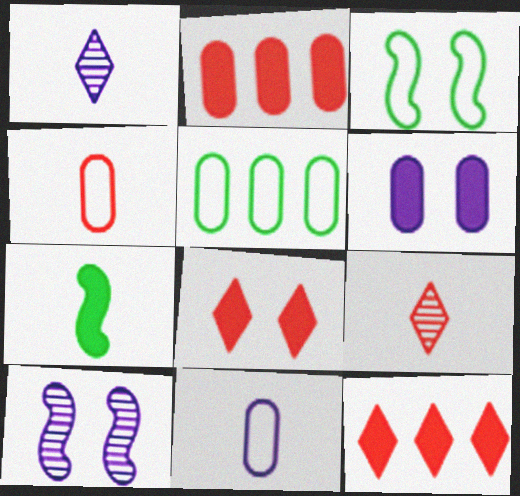[[1, 2, 3], 
[1, 4, 7], 
[6, 7, 12], 
[7, 9, 11]]